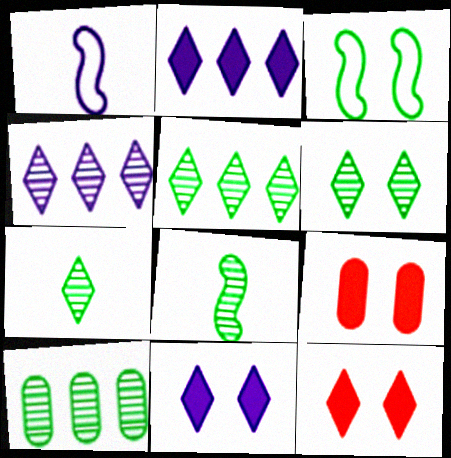[[1, 5, 9], 
[1, 10, 12], 
[5, 6, 7], 
[6, 8, 10]]